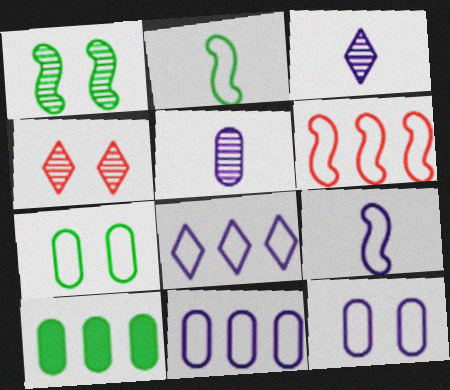[[4, 9, 10], 
[8, 9, 12]]